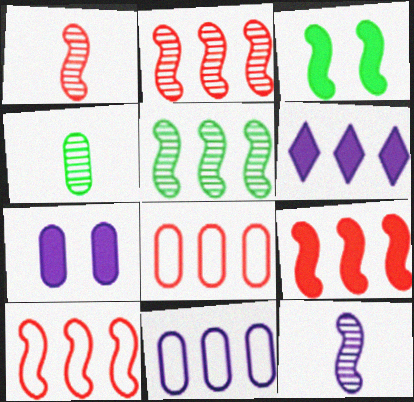[[2, 9, 10], 
[3, 10, 12], 
[4, 7, 8], 
[5, 6, 8]]